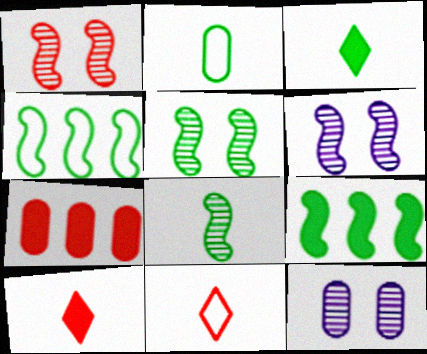[[1, 5, 6], 
[1, 7, 11], 
[2, 3, 8], 
[2, 7, 12], 
[4, 10, 12], 
[9, 11, 12]]